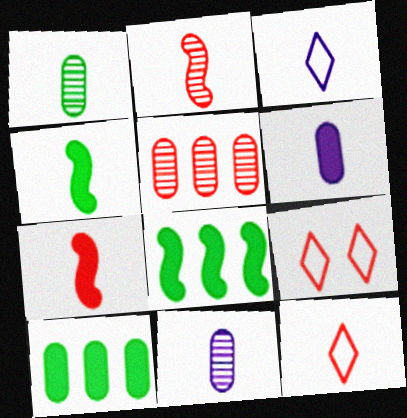[[1, 3, 7], 
[4, 11, 12], 
[5, 7, 9], 
[8, 9, 11]]